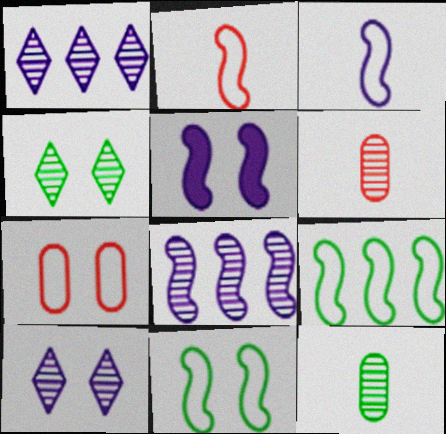[[3, 5, 8], 
[4, 5, 7], 
[4, 6, 8]]